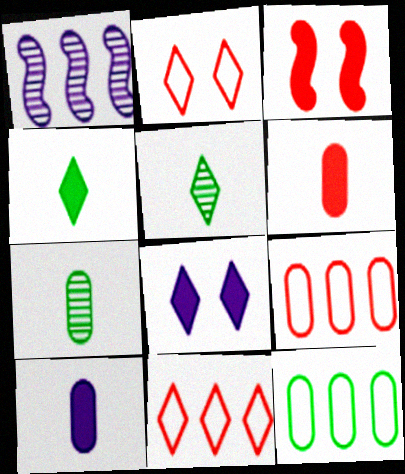[[5, 8, 11]]